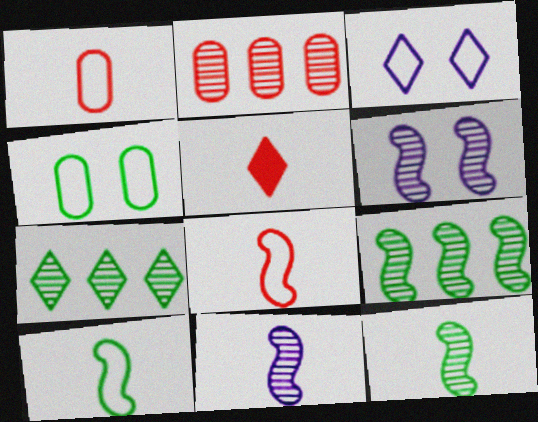[[3, 5, 7]]